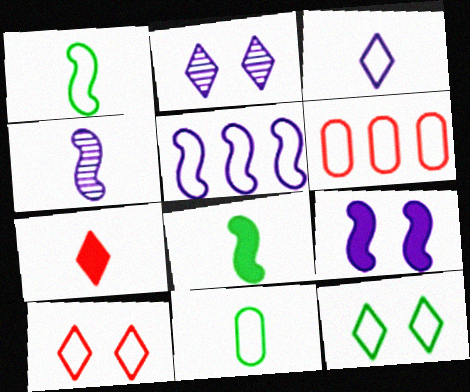[[2, 6, 8], 
[4, 5, 9], 
[4, 7, 11], 
[5, 10, 11]]